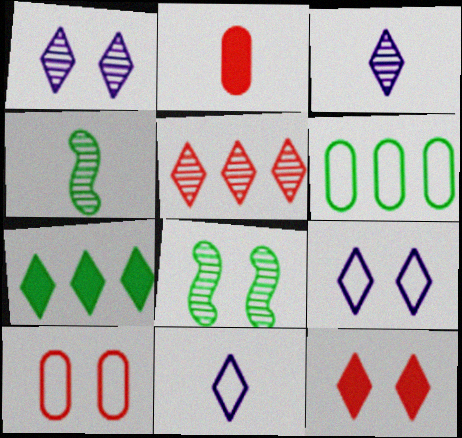[[2, 4, 11]]